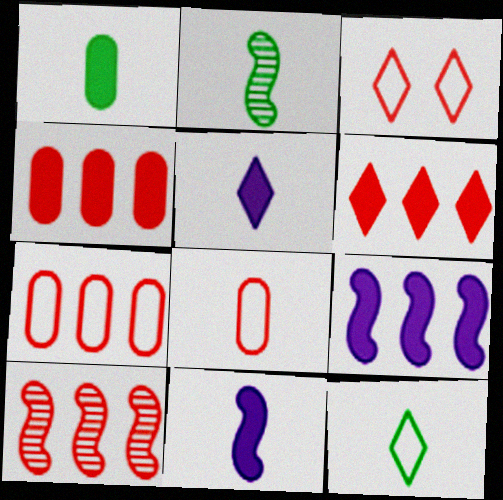[[1, 2, 12], 
[2, 5, 8], 
[6, 7, 10]]